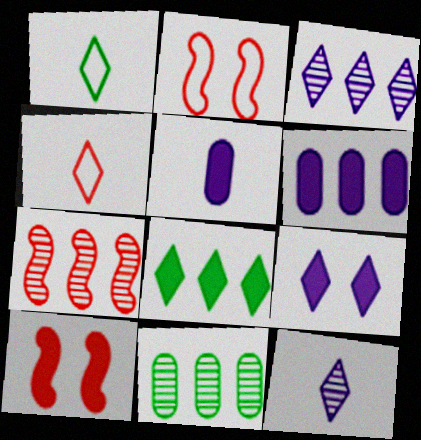[[3, 7, 11], 
[5, 8, 10]]